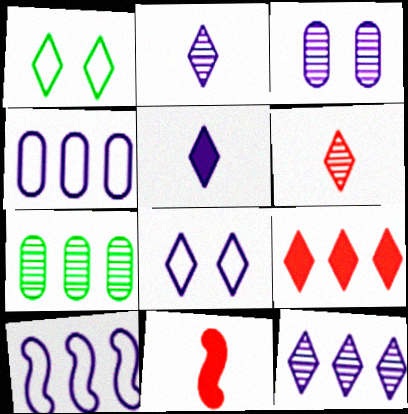[[1, 2, 9], 
[3, 5, 10], 
[5, 8, 12], 
[7, 8, 11], 
[7, 9, 10]]